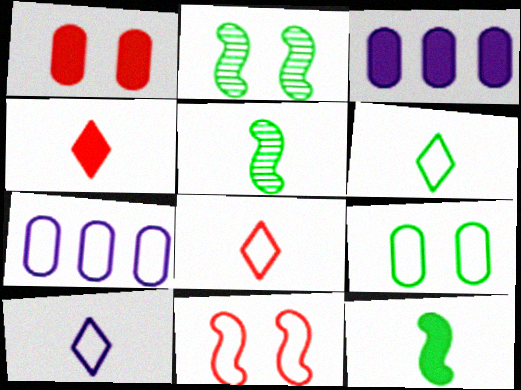[[2, 3, 8], 
[2, 4, 7], 
[6, 7, 11], 
[6, 8, 10]]